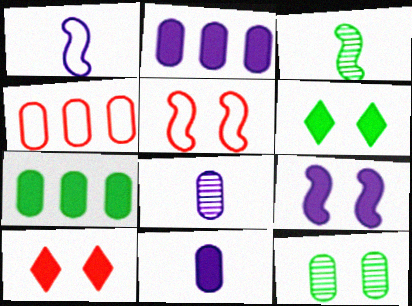[[4, 11, 12]]